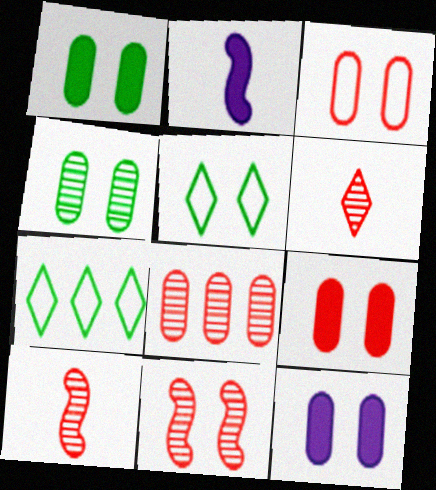[[1, 9, 12], 
[2, 5, 8], 
[3, 4, 12], 
[5, 11, 12], 
[6, 8, 11], 
[7, 10, 12]]